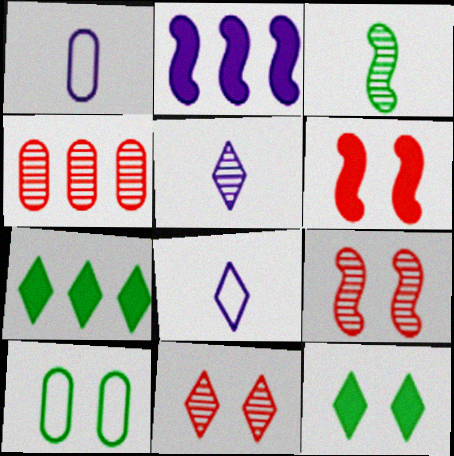[[1, 7, 9], 
[3, 7, 10], 
[7, 8, 11]]